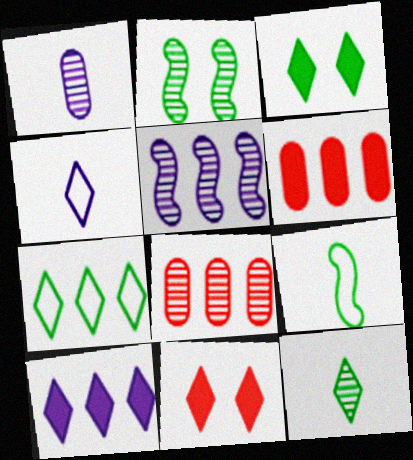[[2, 4, 6], 
[3, 7, 12], 
[5, 6, 7]]